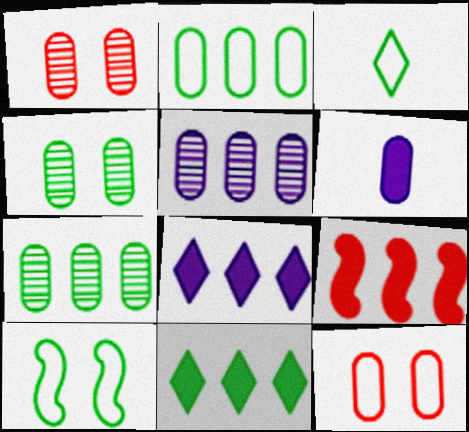[[1, 2, 6], 
[2, 3, 10], 
[6, 7, 12]]